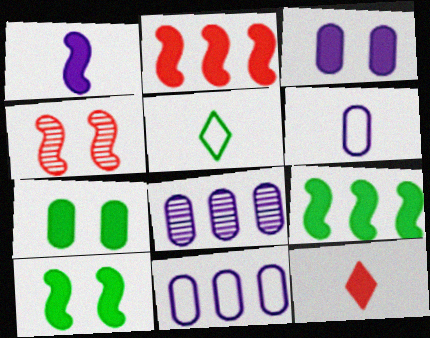[[1, 2, 10], 
[3, 6, 8], 
[3, 9, 12]]